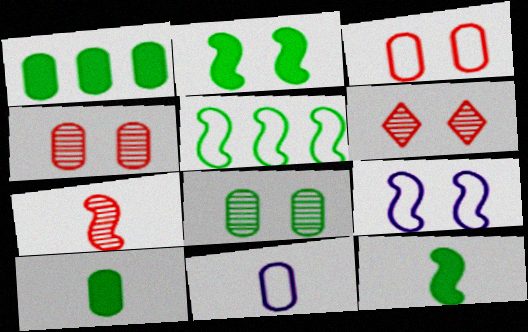[[1, 4, 11]]